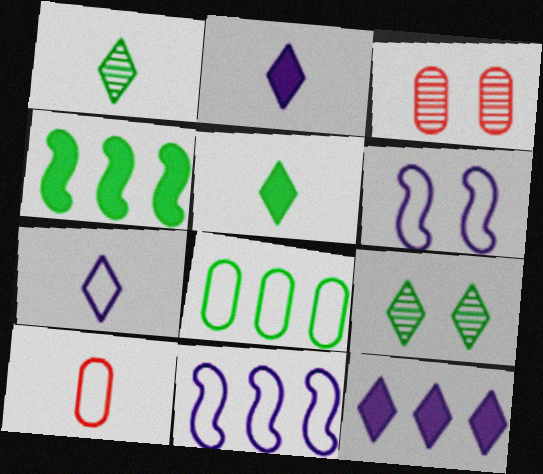[[3, 4, 7], 
[3, 5, 11]]